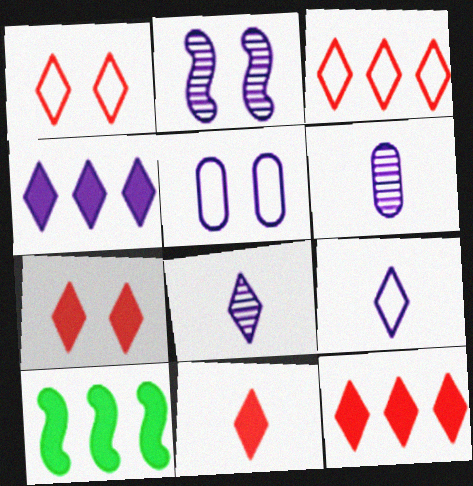[[1, 6, 10], 
[7, 11, 12]]